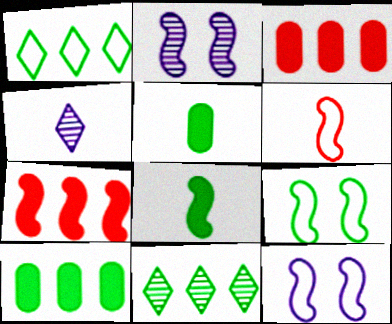[[3, 4, 9], 
[4, 5, 6], 
[5, 9, 11]]